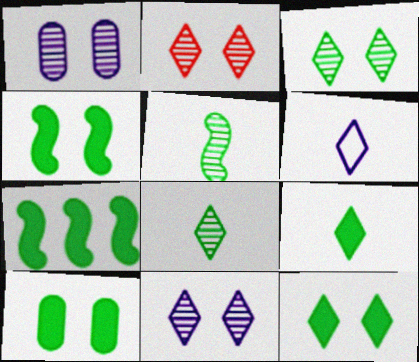[[2, 3, 11], 
[4, 10, 12], 
[7, 9, 10]]